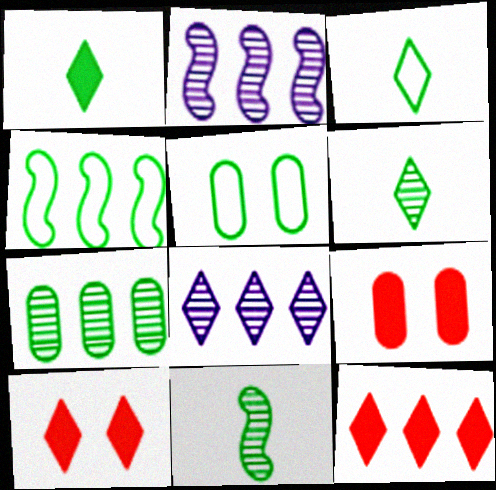[[1, 3, 6], 
[2, 3, 9], 
[3, 4, 5], 
[3, 8, 10]]